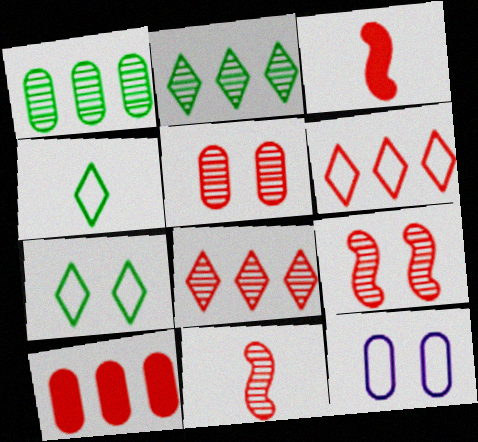[[2, 3, 12], 
[3, 5, 6], 
[5, 8, 11]]